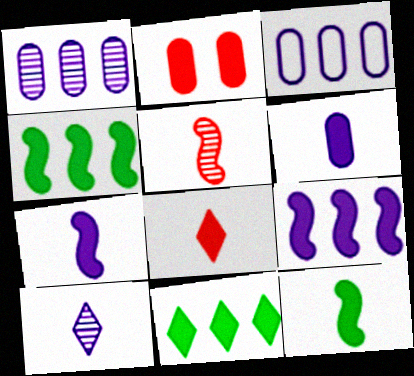[[2, 7, 11], 
[6, 8, 12]]